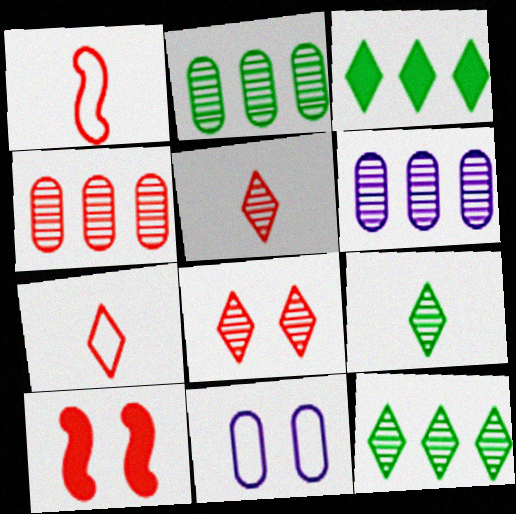[[2, 4, 6], 
[4, 7, 10]]